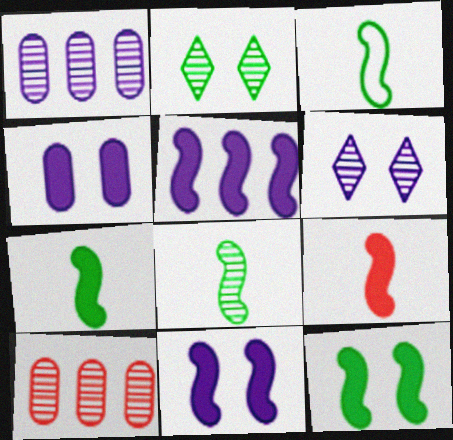[[3, 7, 8], 
[5, 9, 12], 
[6, 8, 10]]